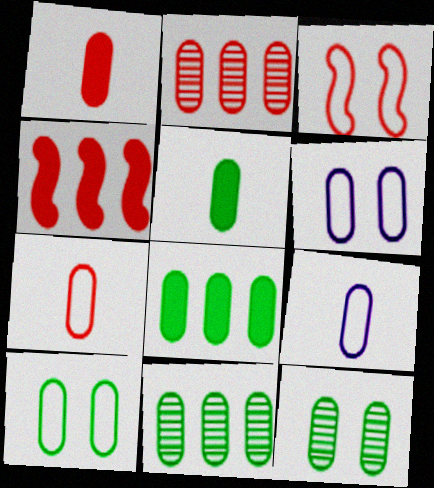[[1, 6, 11], 
[2, 5, 6], 
[5, 10, 11]]